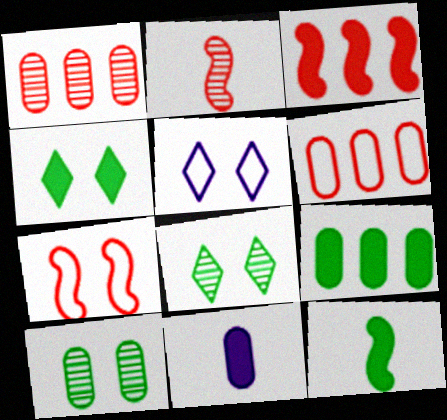[[1, 5, 12], 
[2, 3, 7], 
[2, 5, 9], 
[3, 4, 11], 
[4, 9, 12], 
[6, 10, 11]]